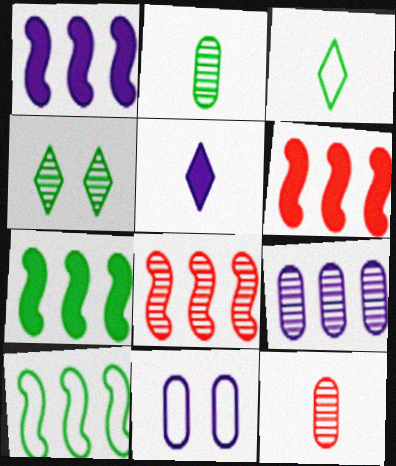[[1, 6, 7], 
[1, 8, 10]]